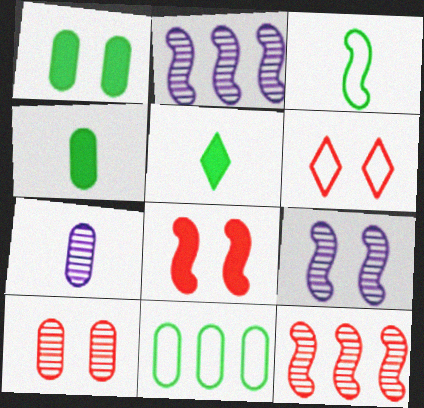[[1, 6, 9], 
[2, 3, 8], 
[2, 4, 6], 
[6, 8, 10]]